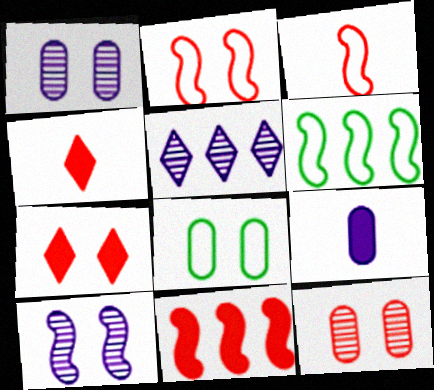[[1, 4, 6], 
[2, 7, 12], 
[7, 8, 10]]